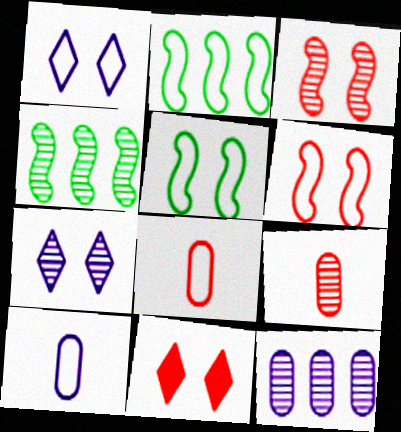[[1, 2, 8], 
[4, 7, 9], 
[4, 10, 11]]